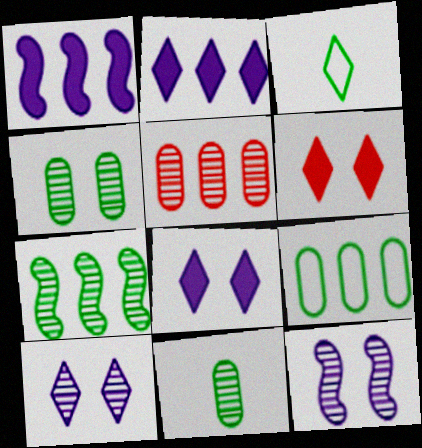[]